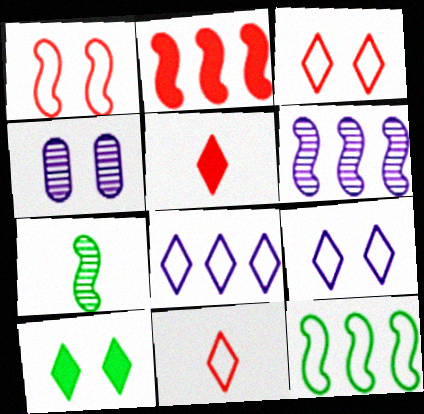[[1, 4, 10], 
[2, 6, 12], 
[4, 5, 12]]